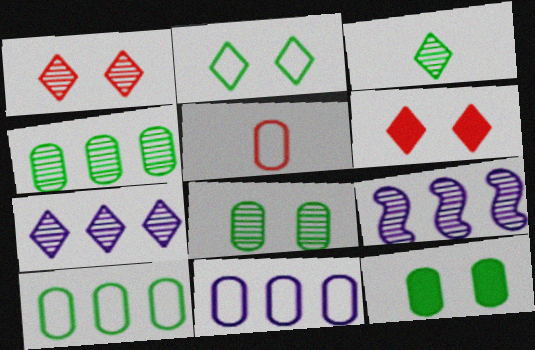[[1, 3, 7]]